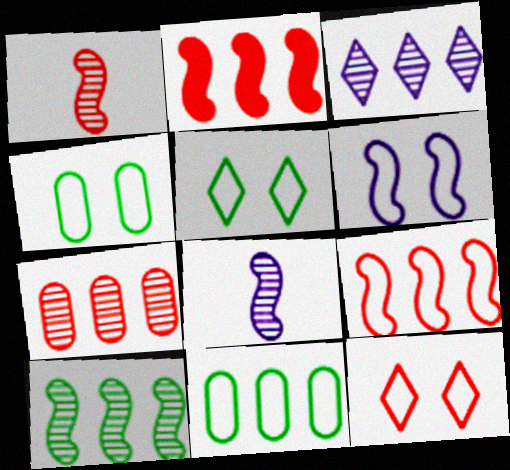[[2, 3, 11], 
[3, 7, 10], 
[4, 6, 12]]